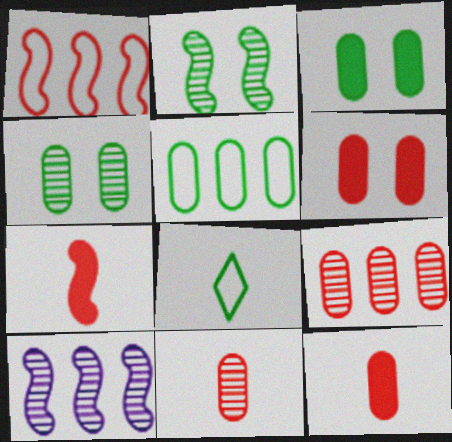[[6, 8, 10]]